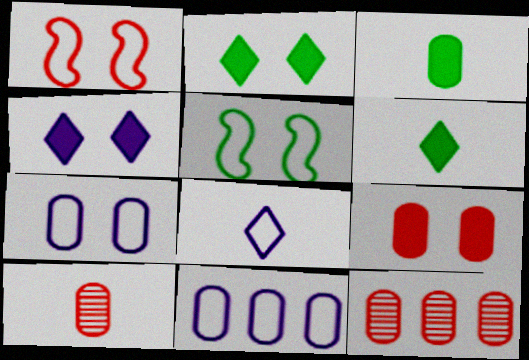[[3, 7, 12]]